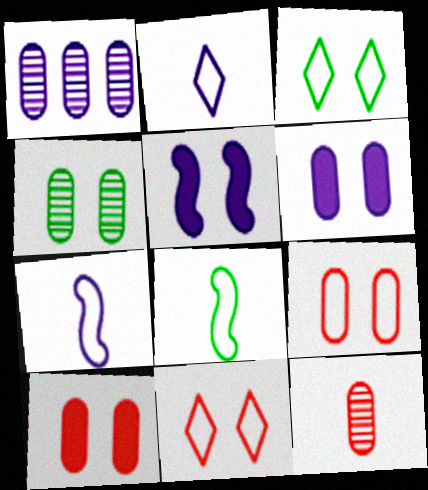[[1, 2, 5], 
[1, 4, 12], 
[4, 5, 11], 
[4, 6, 9]]